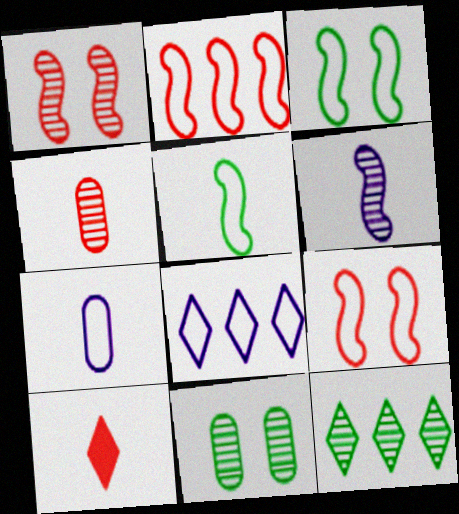[]